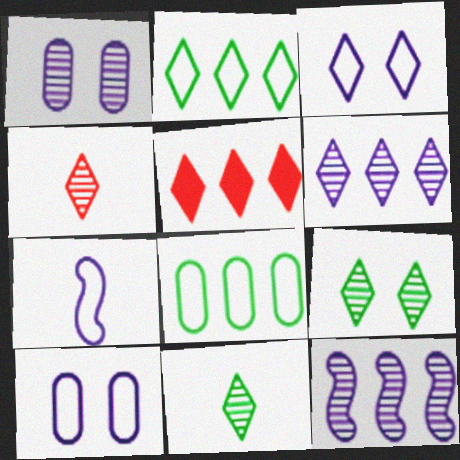[[2, 5, 6], 
[3, 5, 11], 
[4, 6, 9], 
[5, 8, 12]]